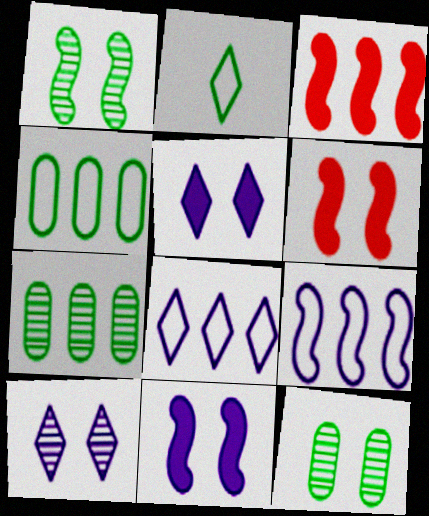[[3, 7, 8]]